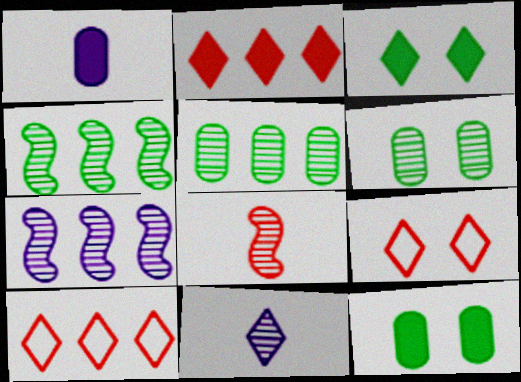[[1, 4, 9], 
[3, 10, 11]]